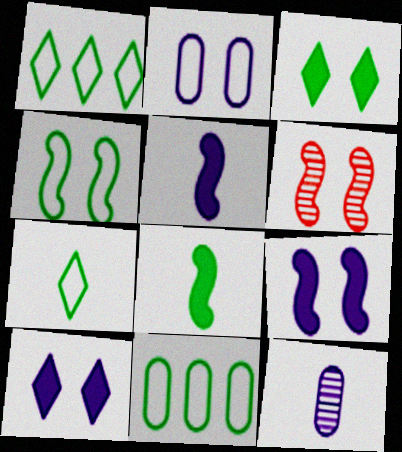[[2, 3, 6], 
[4, 6, 9], 
[4, 7, 11]]